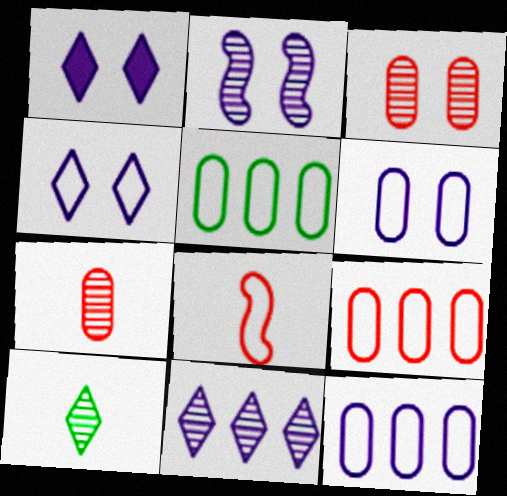[[1, 2, 6], 
[4, 5, 8], 
[5, 9, 12]]